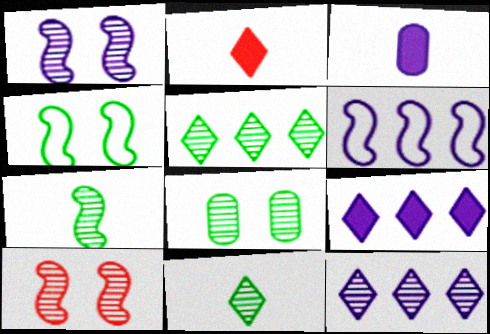[[2, 6, 8], 
[5, 7, 8]]